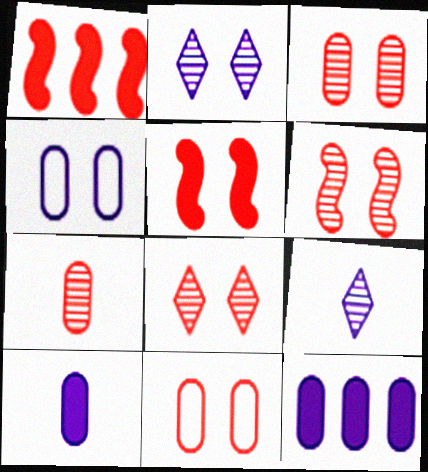[[3, 6, 8], 
[5, 8, 11]]